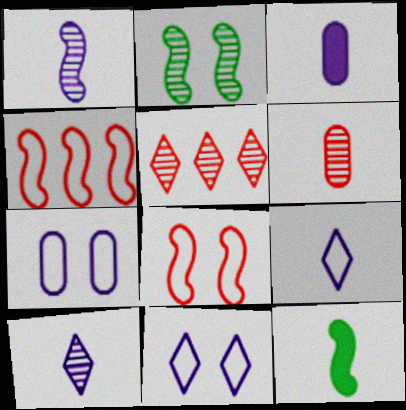[[1, 3, 9], 
[5, 7, 12], 
[6, 9, 12]]